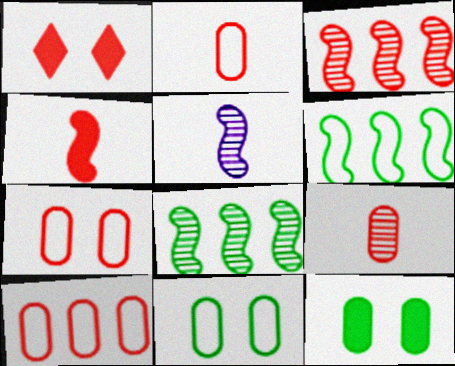[[1, 2, 3], 
[2, 7, 10]]